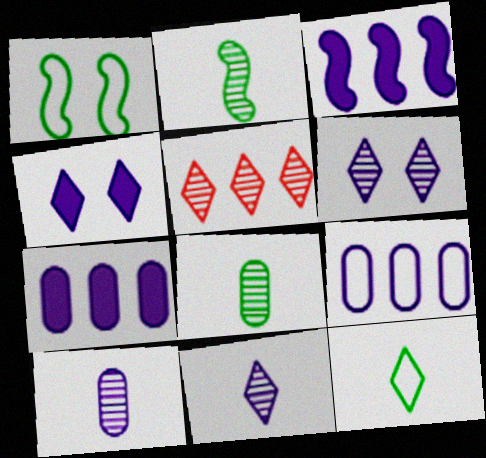[[4, 5, 12]]